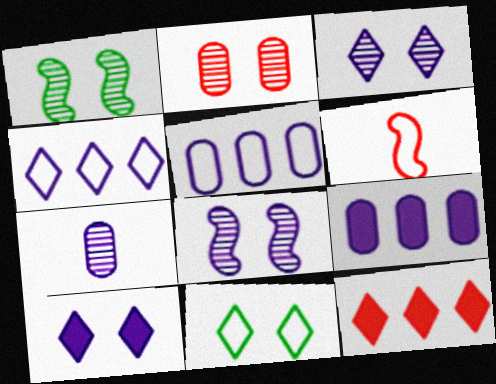[[1, 2, 3], 
[2, 6, 12], 
[5, 6, 11]]